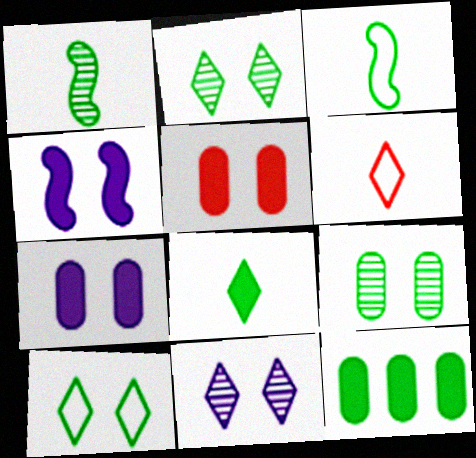[[1, 10, 12], 
[2, 3, 12]]